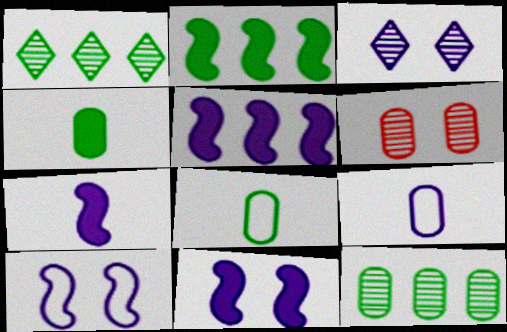[[3, 5, 9], 
[5, 7, 11]]